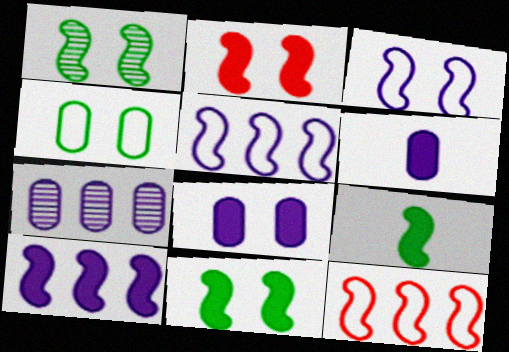[[1, 2, 3], 
[2, 9, 10]]